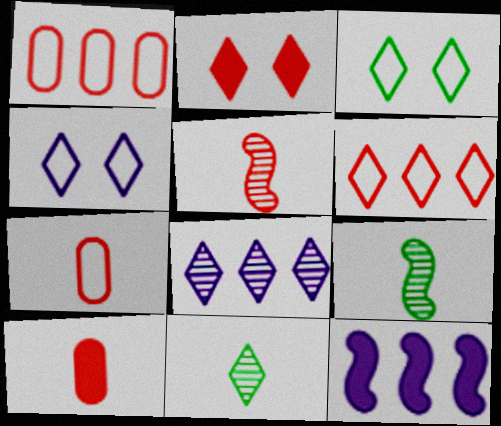[[1, 2, 5]]